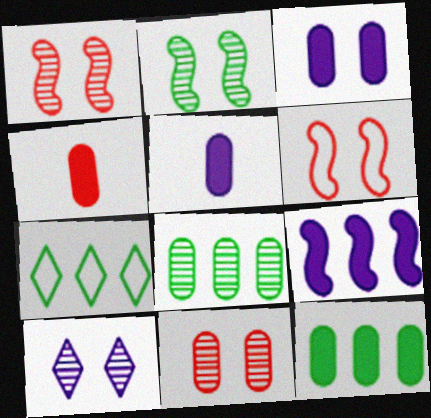[[1, 5, 7], 
[2, 10, 11], 
[3, 4, 12]]